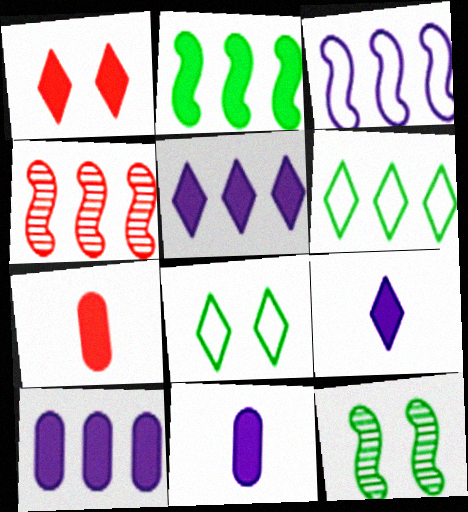[[1, 2, 11], 
[2, 3, 4], 
[4, 6, 10], 
[4, 8, 11]]